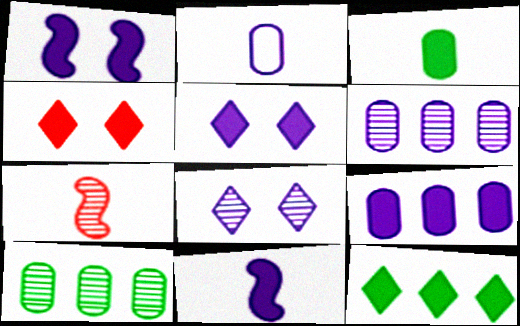[[5, 9, 11], 
[7, 8, 10]]